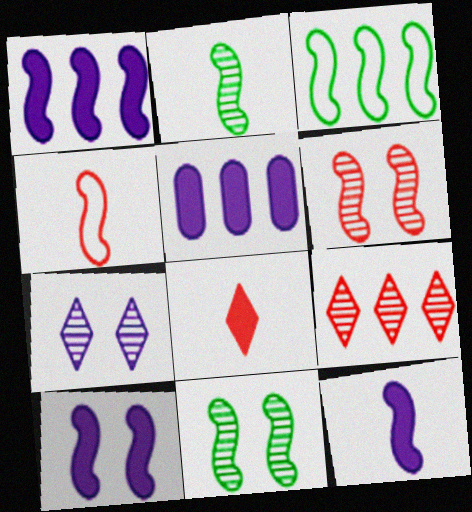[[1, 4, 11], 
[1, 10, 12], 
[2, 4, 12], 
[3, 5, 9], 
[3, 6, 12]]